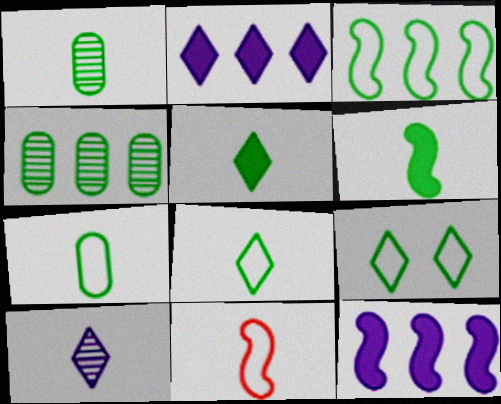[[1, 6, 8], 
[3, 7, 9], 
[4, 6, 9]]